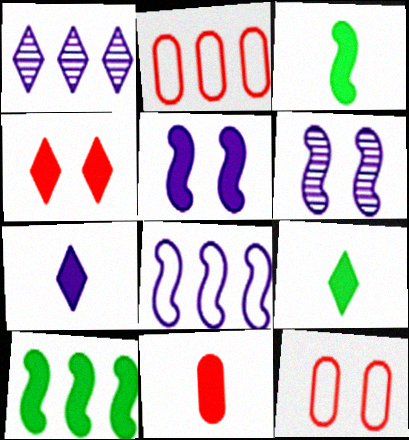[[1, 2, 10], 
[1, 3, 12], 
[2, 6, 9], 
[3, 7, 11]]